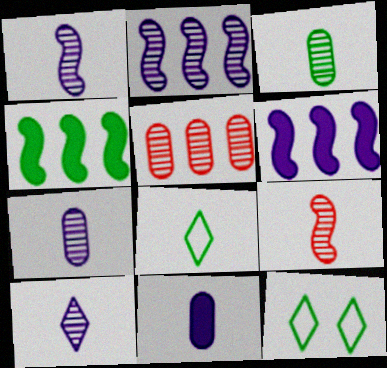[[1, 7, 10], 
[3, 4, 12], 
[3, 9, 10], 
[8, 9, 11]]